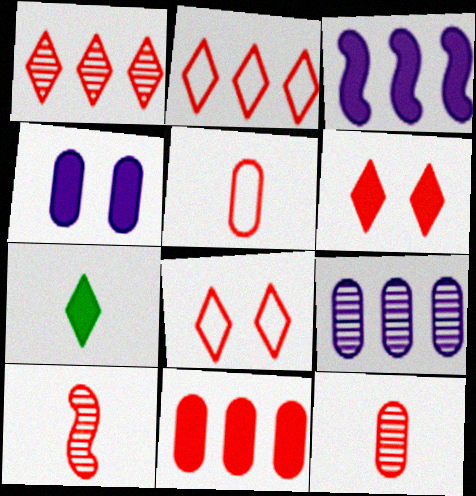[[8, 10, 11]]